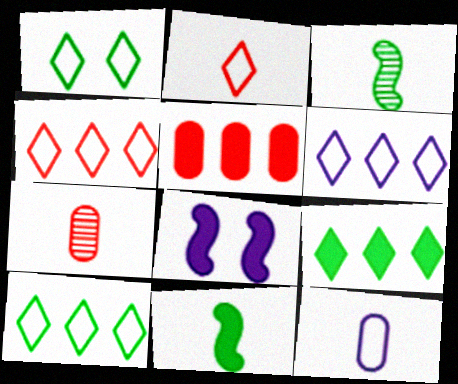[[1, 2, 6], 
[4, 6, 10], 
[7, 8, 10]]